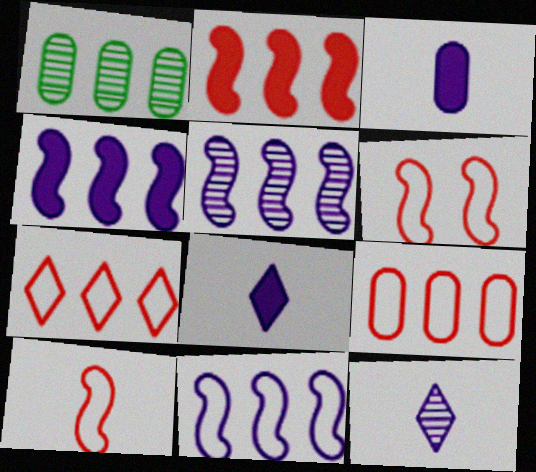[[1, 4, 7], 
[1, 6, 8], 
[4, 5, 11]]